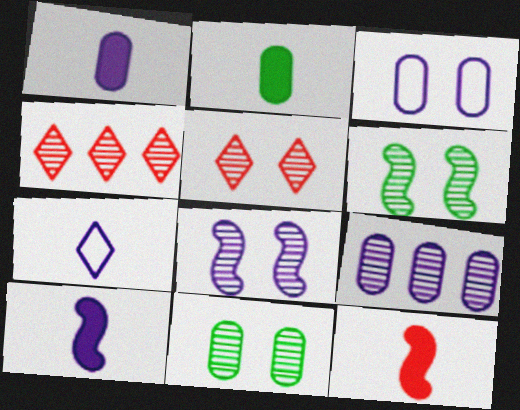[[1, 3, 9], 
[5, 8, 11]]